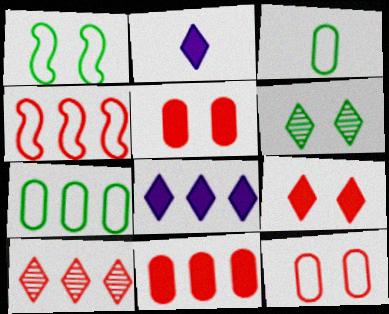[[4, 10, 11]]